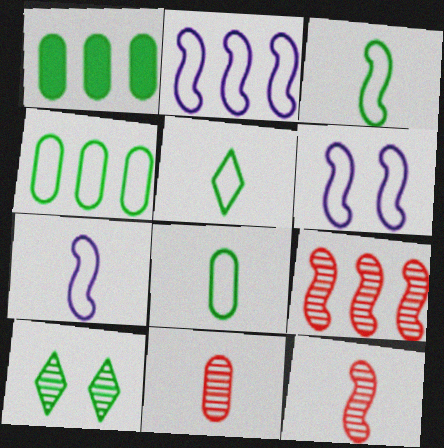[[1, 3, 10], 
[2, 6, 7], 
[3, 5, 8]]